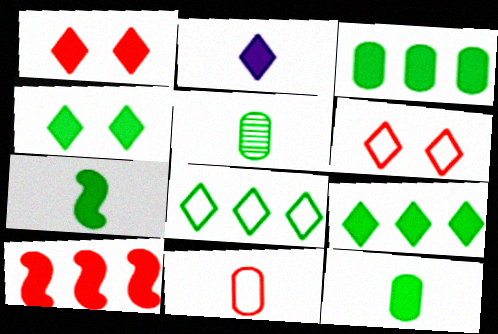[[1, 2, 9], 
[3, 4, 7]]